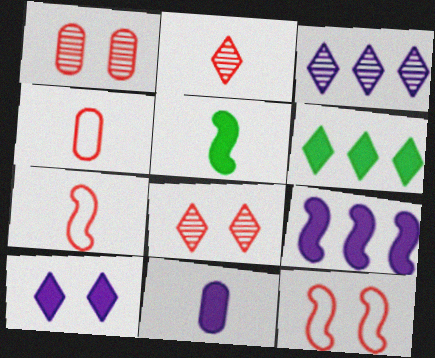[[9, 10, 11]]